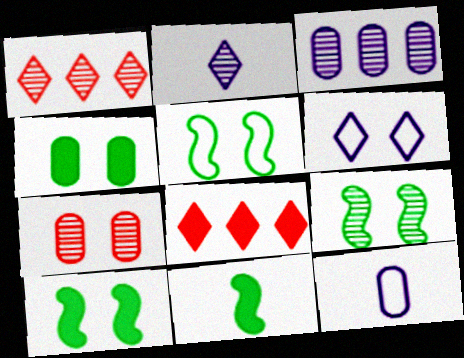[[1, 10, 12], 
[5, 9, 10], 
[6, 7, 10], 
[8, 9, 12]]